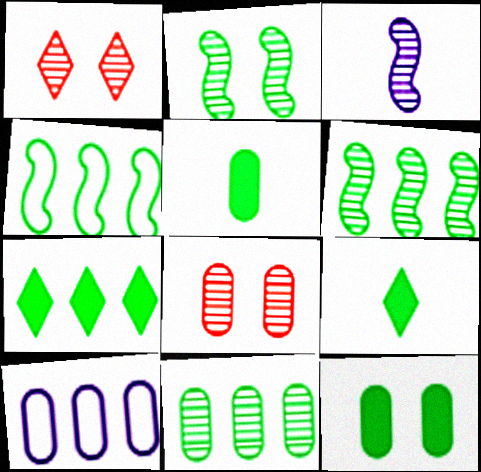[[1, 3, 11], 
[4, 7, 11], 
[5, 8, 10]]